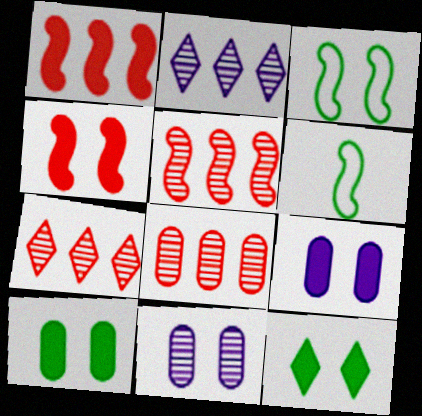[[4, 9, 12], 
[5, 7, 8], 
[6, 7, 9]]